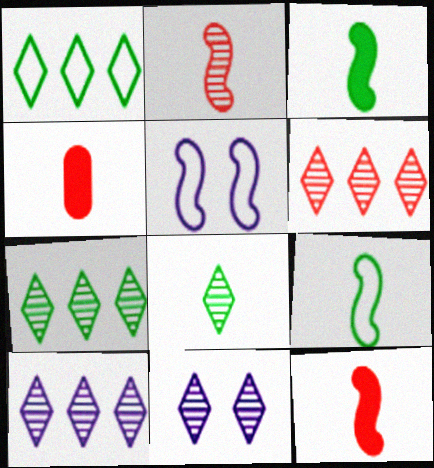[[4, 5, 7], 
[6, 7, 10], 
[6, 8, 11]]